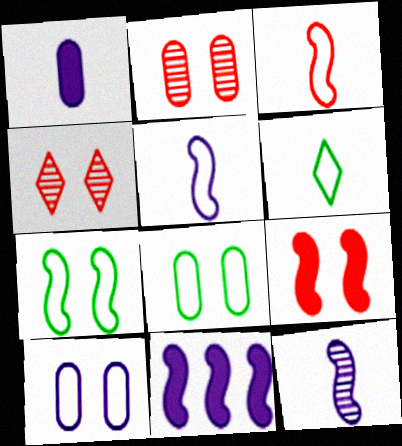[[2, 6, 11]]